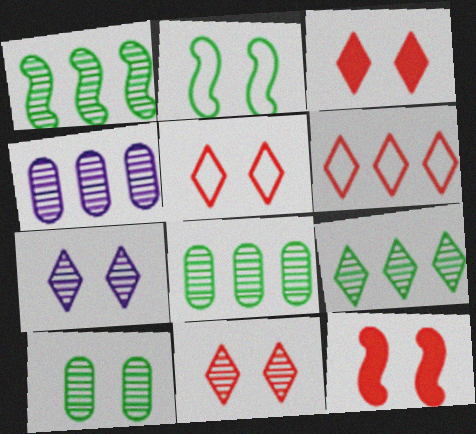[[1, 8, 9], 
[3, 5, 11]]